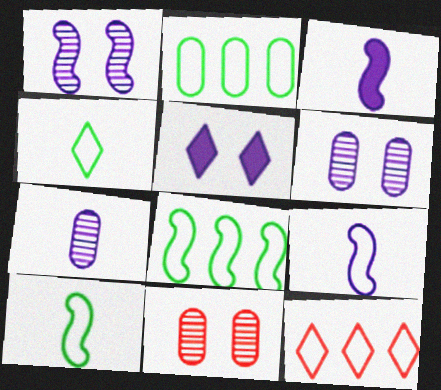[]